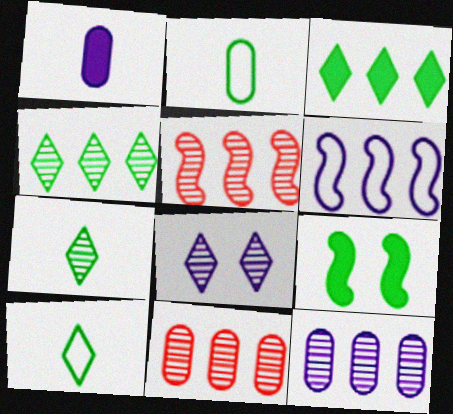[[1, 6, 8], 
[2, 4, 9], 
[3, 6, 11], 
[4, 5, 12]]